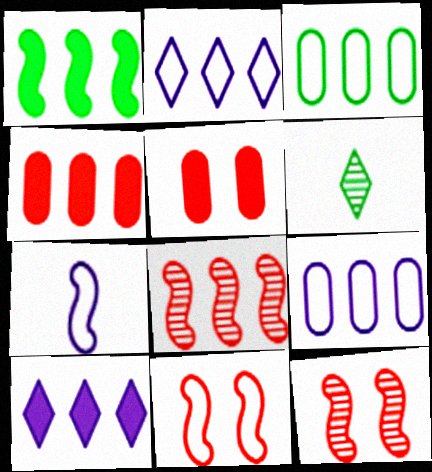[[1, 4, 10], 
[1, 7, 12], 
[3, 8, 10]]